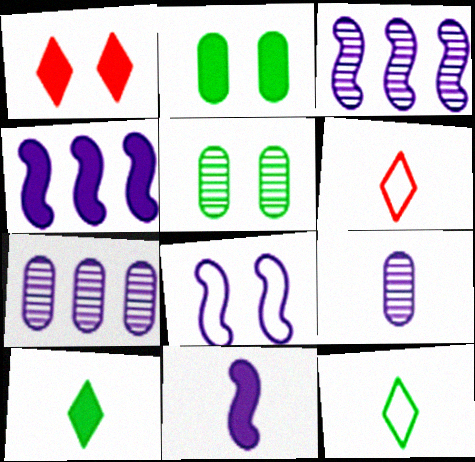[[1, 5, 8], 
[2, 3, 6], 
[3, 8, 11], 
[4, 5, 6]]